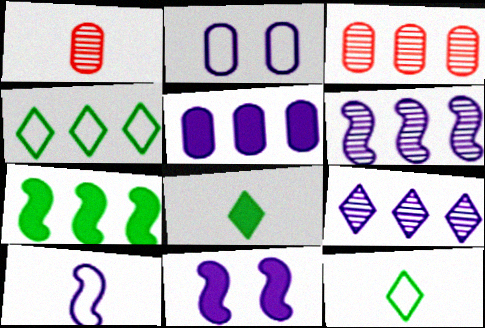[[1, 4, 11], 
[1, 8, 10], 
[3, 11, 12], 
[6, 10, 11]]